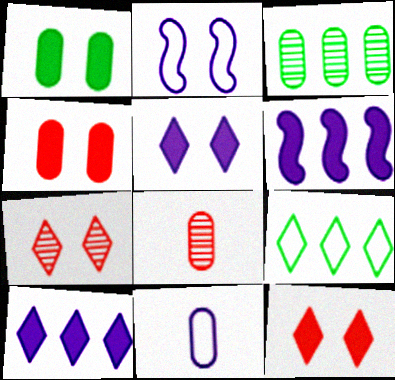[[1, 2, 7], 
[3, 4, 11]]